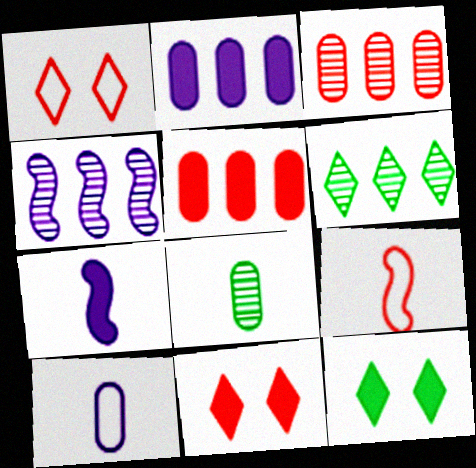[[3, 4, 6], 
[3, 9, 11], 
[5, 7, 12]]